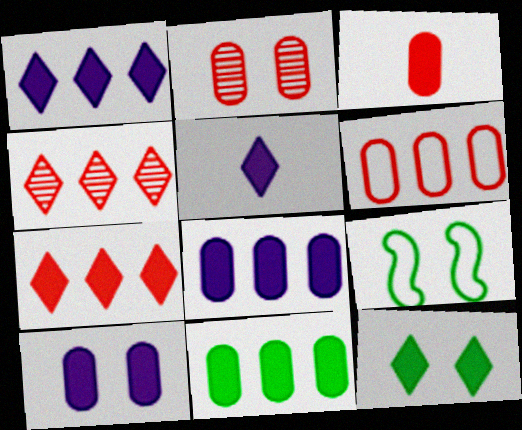[[2, 3, 6], 
[3, 10, 11], 
[5, 7, 12]]